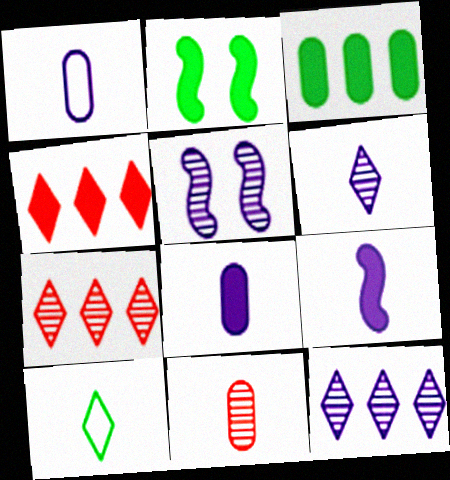[[1, 2, 7], 
[1, 6, 9], 
[2, 4, 8], 
[9, 10, 11]]